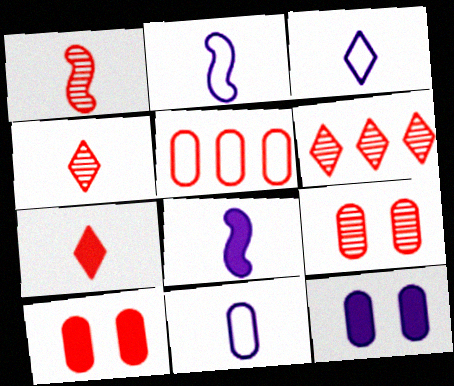[[1, 6, 9], 
[2, 3, 11]]